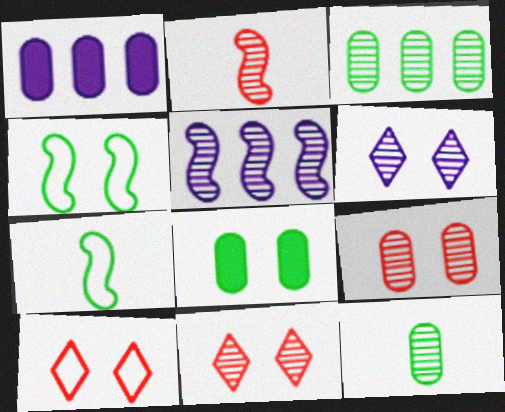[[1, 7, 11], 
[2, 3, 6], 
[5, 11, 12]]